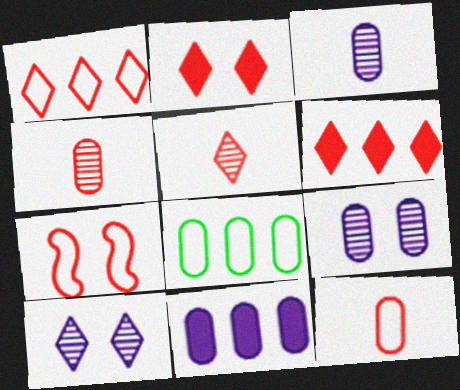[[1, 2, 5], 
[1, 7, 12], 
[4, 6, 7]]